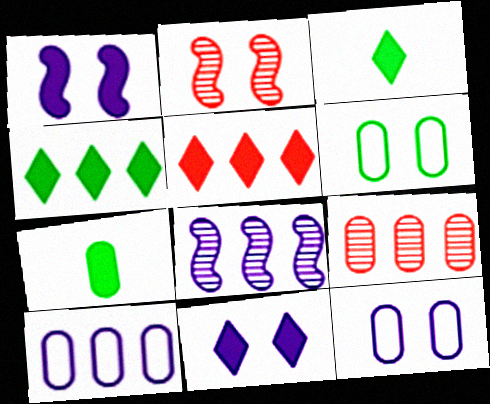[[1, 5, 7], 
[2, 3, 10], 
[2, 6, 11], 
[3, 5, 11], 
[7, 9, 12]]